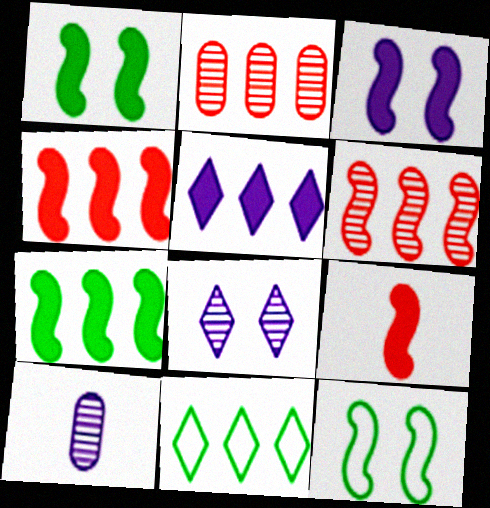[[3, 7, 9]]